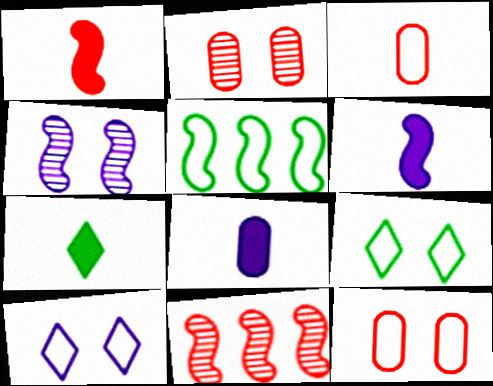[[1, 4, 5], 
[1, 7, 8], 
[3, 5, 10], 
[8, 9, 11]]